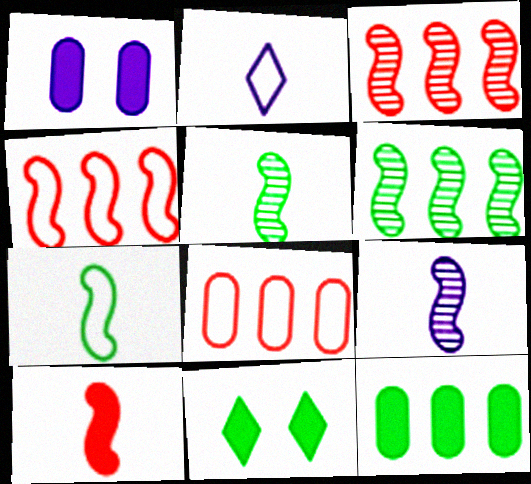[[7, 9, 10], 
[8, 9, 11]]